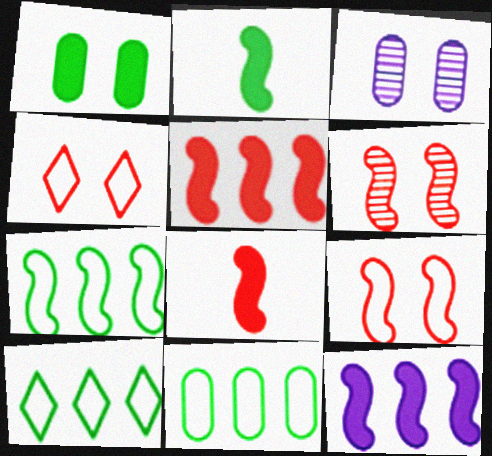[[3, 8, 10], 
[7, 10, 11]]